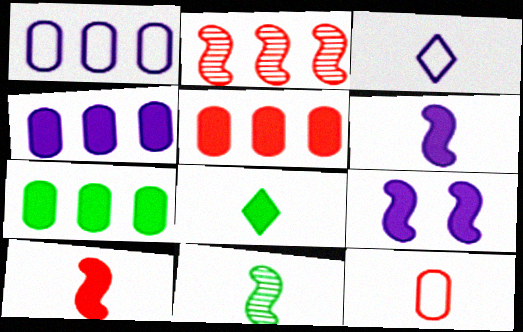[[4, 5, 7], 
[5, 8, 9]]